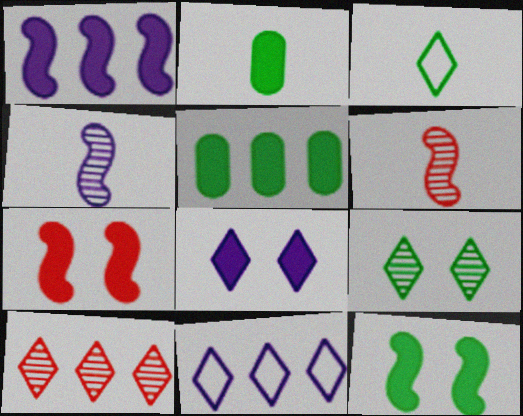[[3, 8, 10]]